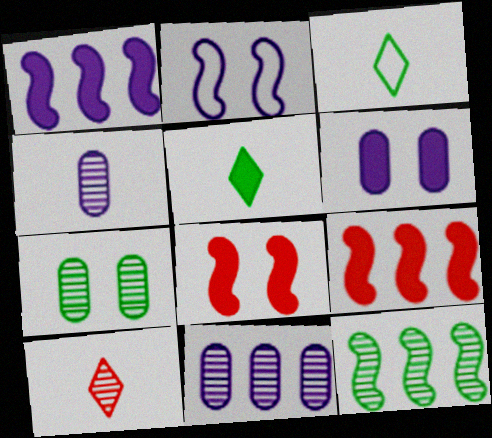[[3, 8, 11], 
[5, 6, 9]]